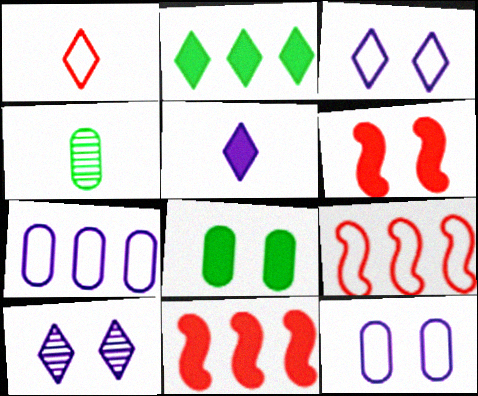[[1, 2, 10], 
[3, 4, 11], 
[5, 8, 11]]